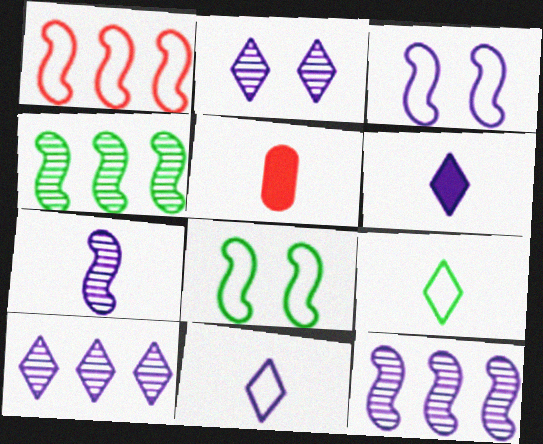[[5, 7, 9], 
[5, 8, 10]]